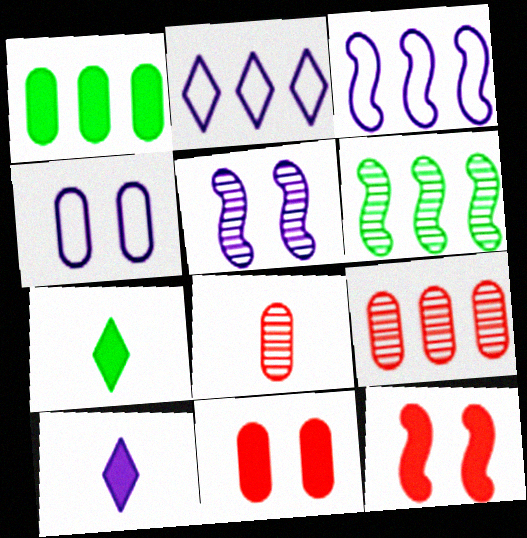[[1, 4, 8], 
[1, 10, 12]]